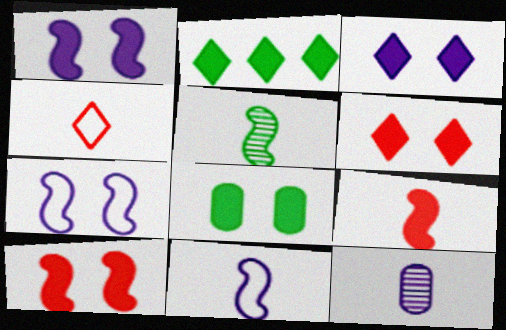[[1, 6, 8], 
[3, 8, 10], 
[5, 9, 11]]